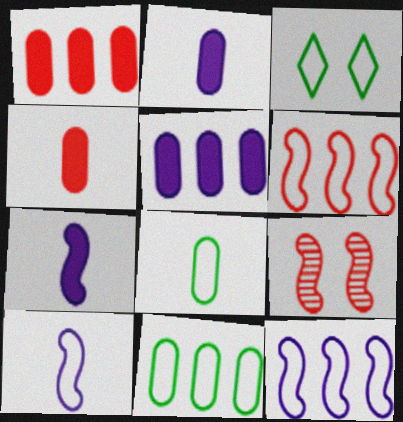[]